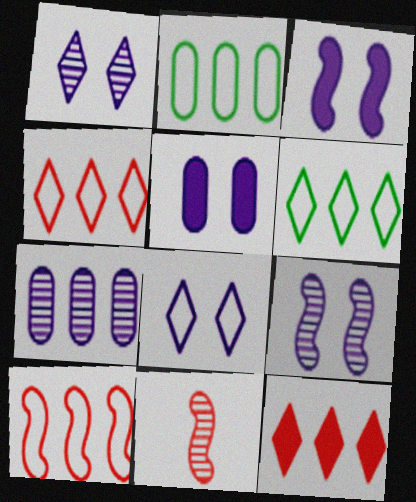[[5, 6, 11], 
[5, 8, 9]]